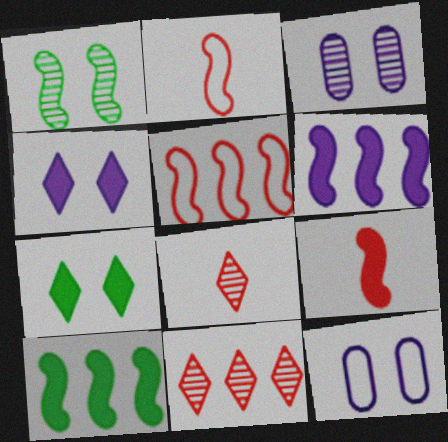[[1, 2, 6], 
[8, 10, 12]]